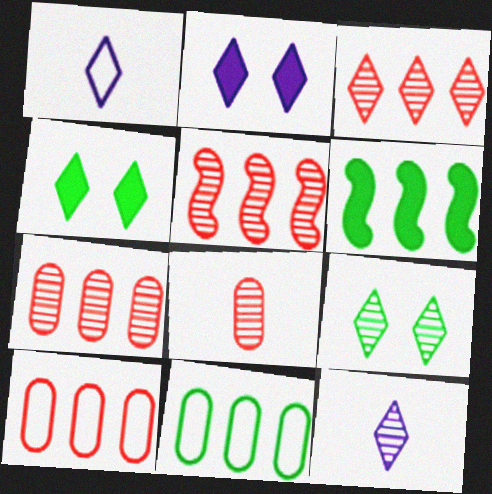[[1, 3, 4], 
[3, 5, 7], 
[3, 9, 12]]